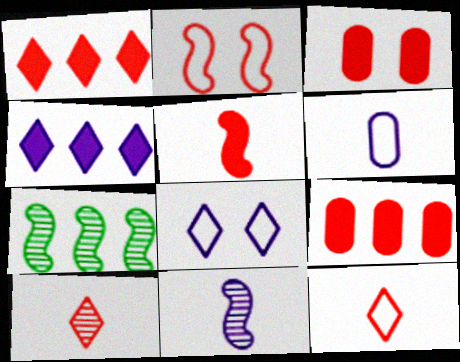[[1, 3, 5], 
[2, 9, 10]]